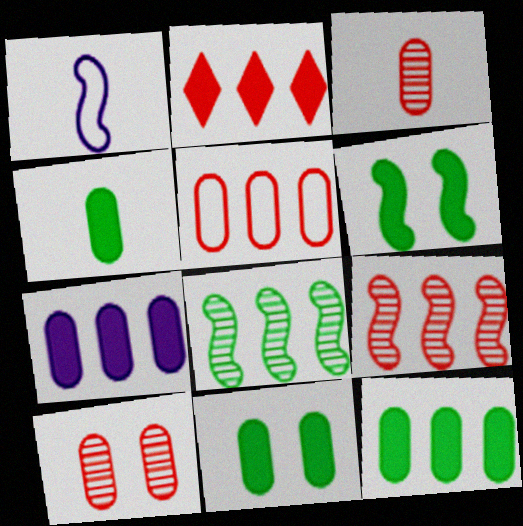[[1, 6, 9], 
[2, 5, 9], 
[4, 11, 12]]